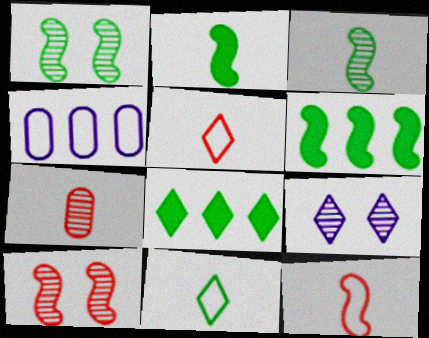[[5, 8, 9]]